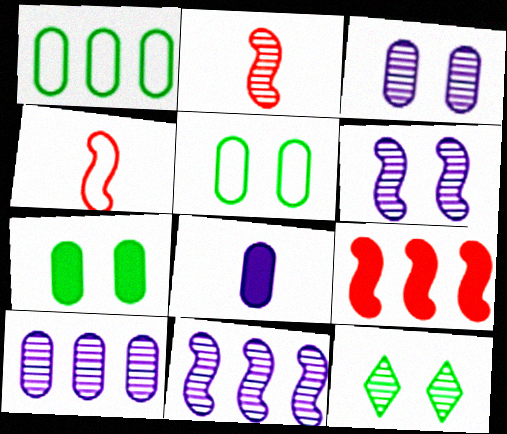[[2, 10, 12]]